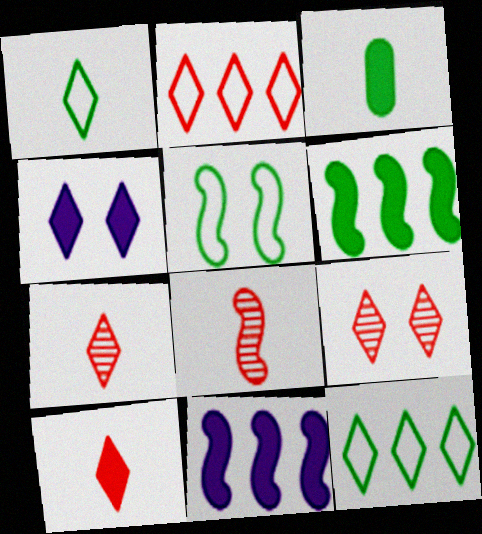[[2, 9, 10], 
[4, 7, 12], 
[5, 8, 11]]